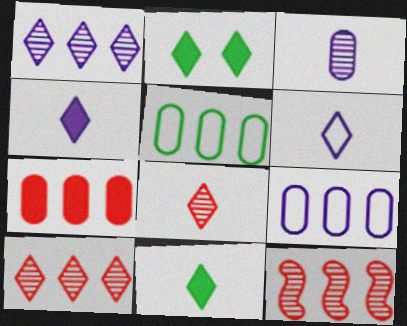[[2, 6, 10], 
[6, 8, 11]]